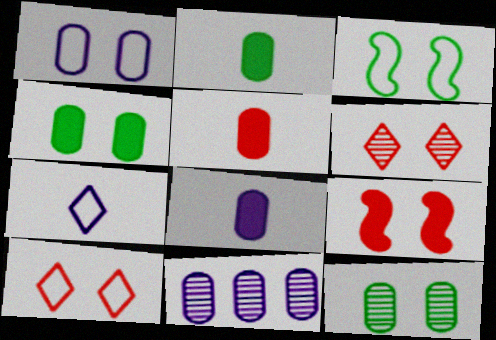[[1, 3, 10], 
[1, 8, 11], 
[2, 5, 8]]